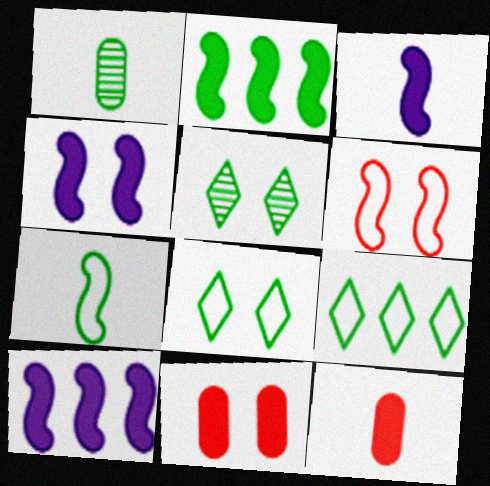[[1, 2, 8], 
[3, 4, 10]]